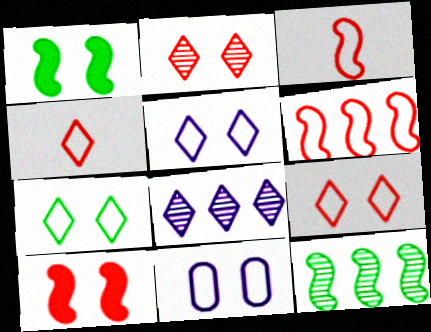[[1, 2, 11], 
[5, 7, 9]]